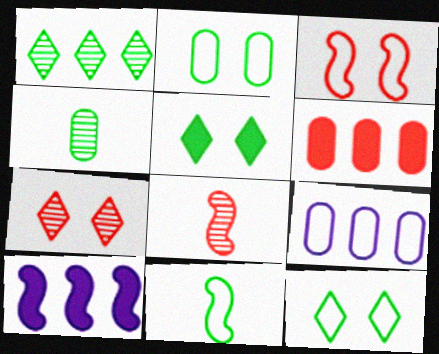[[5, 8, 9]]